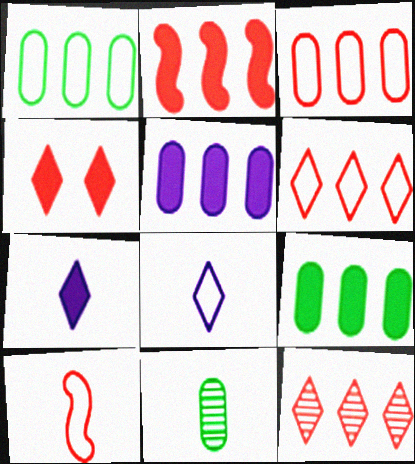[[2, 3, 12], 
[7, 10, 11]]